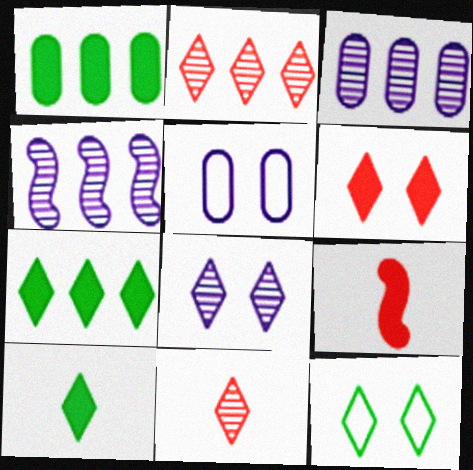[[3, 9, 12], 
[6, 8, 12]]